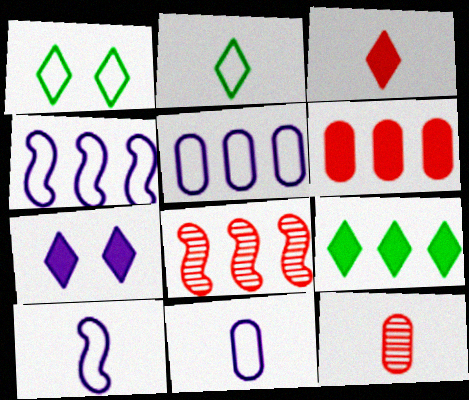[[3, 7, 9], 
[5, 8, 9]]